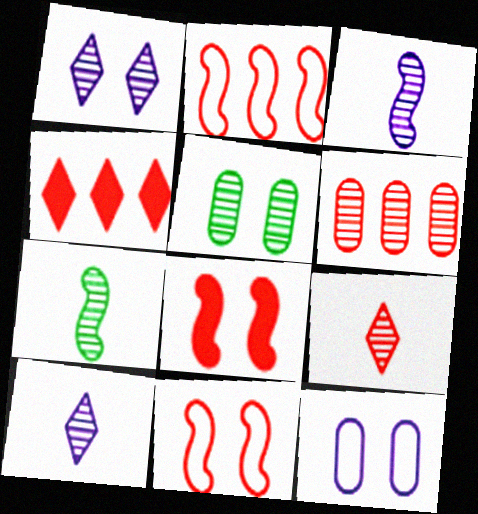[[1, 6, 7], 
[2, 4, 6], 
[4, 7, 12]]